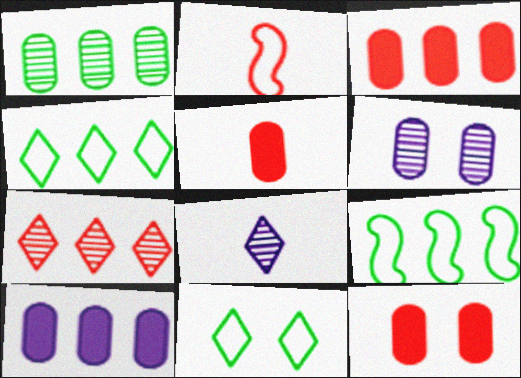[[2, 7, 12], 
[3, 5, 12], 
[7, 9, 10], 
[8, 9, 12]]